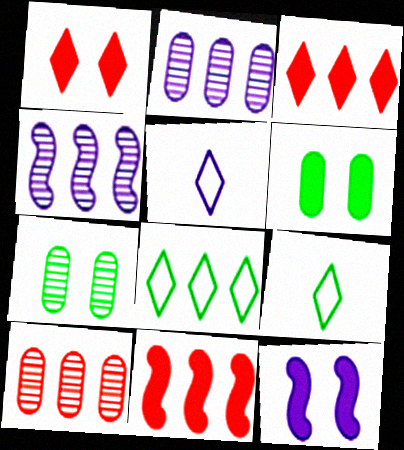[[1, 6, 12], 
[2, 5, 12], 
[2, 8, 11], 
[5, 7, 11], 
[9, 10, 12]]